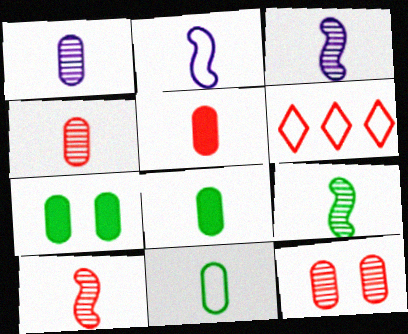[[1, 5, 11], 
[3, 6, 7], 
[3, 9, 10]]